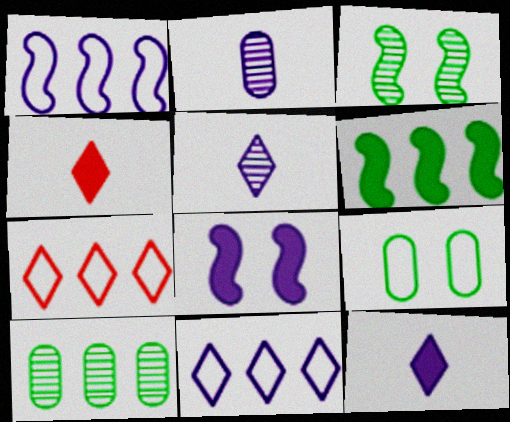[[2, 8, 11]]